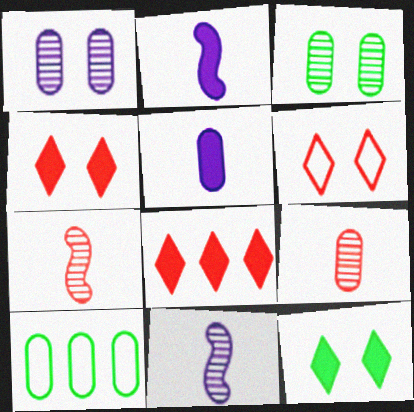[[4, 10, 11]]